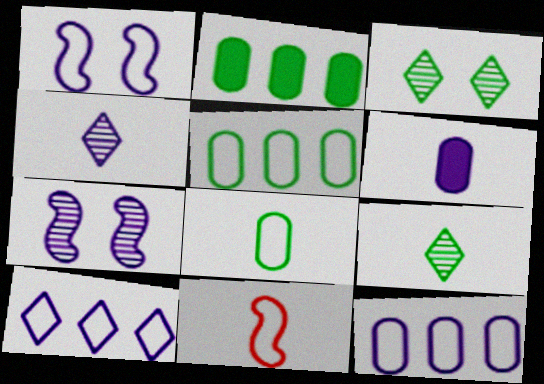[[6, 7, 10], 
[6, 9, 11]]